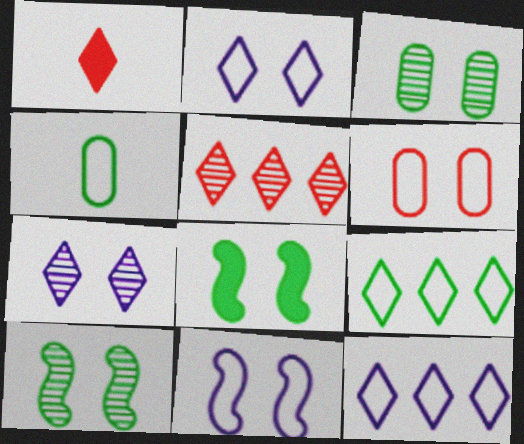[[1, 7, 9], 
[6, 7, 8]]